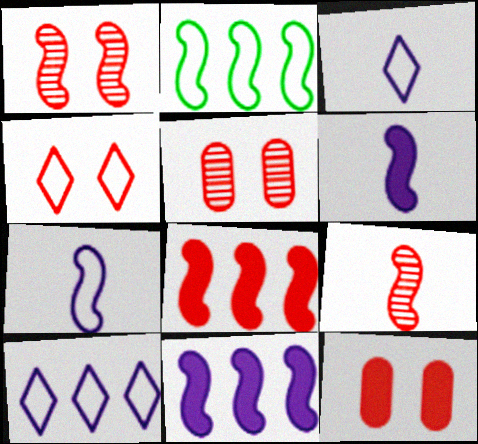[[1, 2, 6], 
[1, 4, 12]]